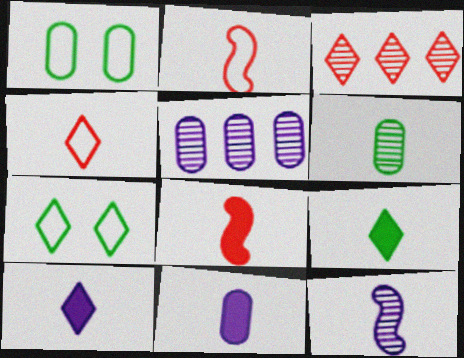[[2, 6, 10], 
[3, 7, 10], 
[5, 7, 8], 
[8, 9, 11]]